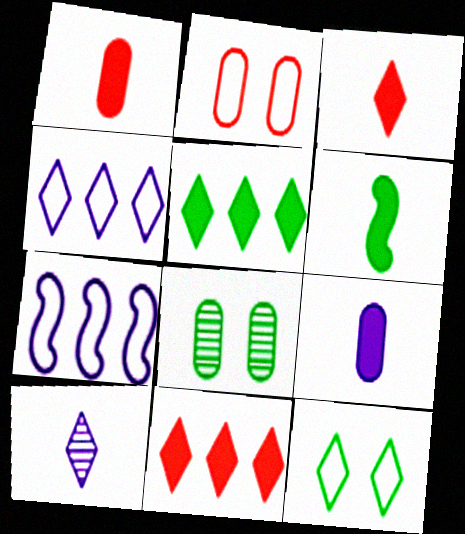[[3, 6, 9], 
[3, 7, 8], 
[10, 11, 12]]